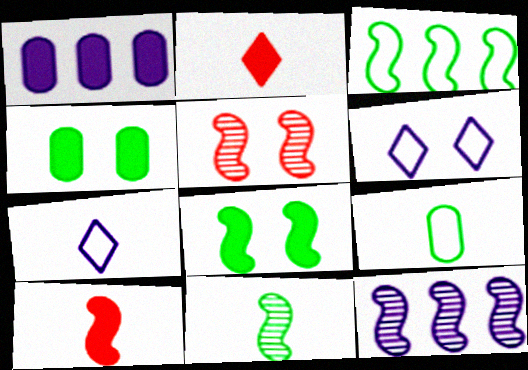[[1, 2, 8], 
[3, 8, 11], 
[4, 5, 6], 
[5, 11, 12]]